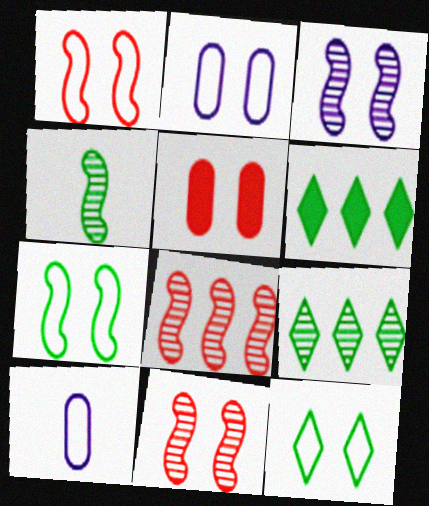[[1, 2, 12], 
[3, 4, 8], 
[3, 5, 12], 
[6, 10, 11]]